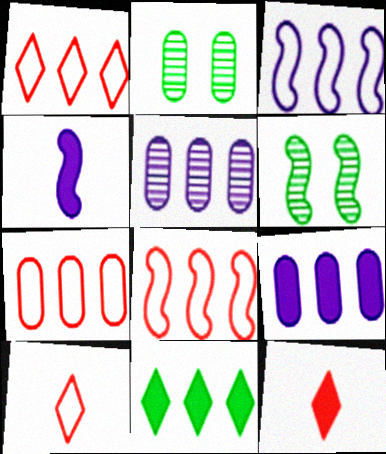[[1, 2, 4], 
[1, 7, 8], 
[2, 3, 12], 
[4, 6, 8], 
[5, 8, 11], 
[6, 9, 10]]